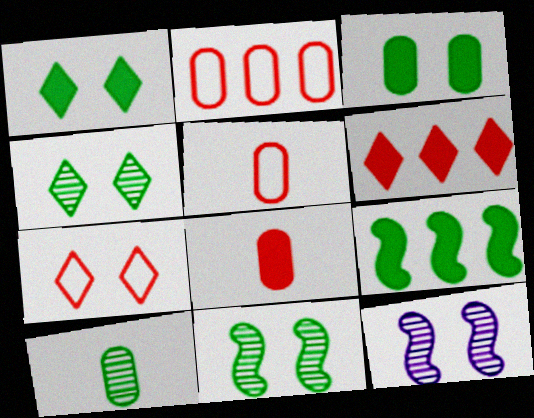[[3, 7, 12]]